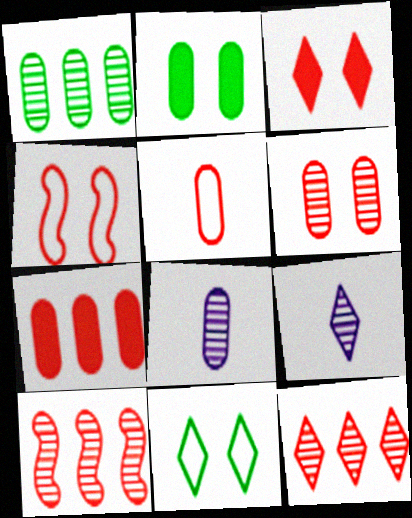[[1, 6, 8], 
[3, 4, 6], 
[3, 5, 10], 
[5, 6, 7]]